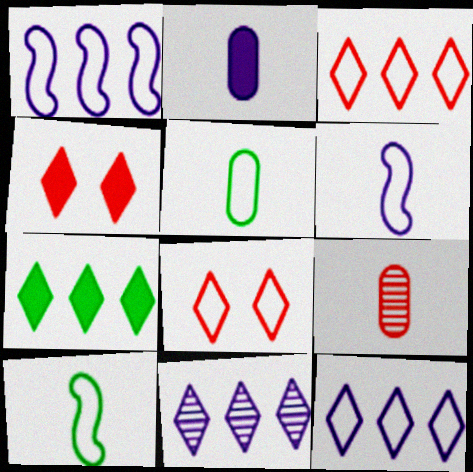[[1, 5, 8], 
[2, 5, 9], 
[3, 7, 11]]